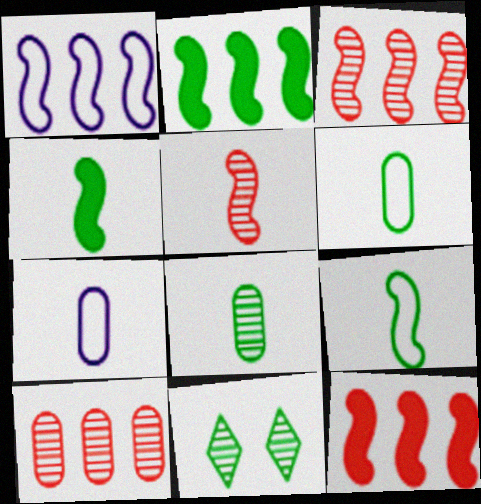[[1, 2, 3], 
[2, 6, 11], 
[7, 11, 12]]